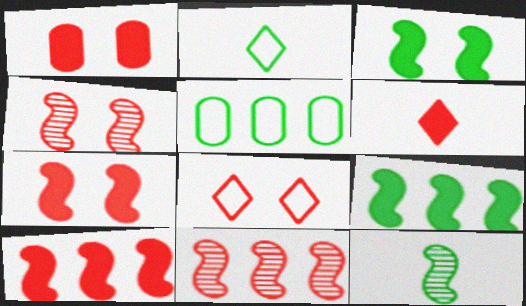[[1, 4, 8], 
[1, 6, 10]]